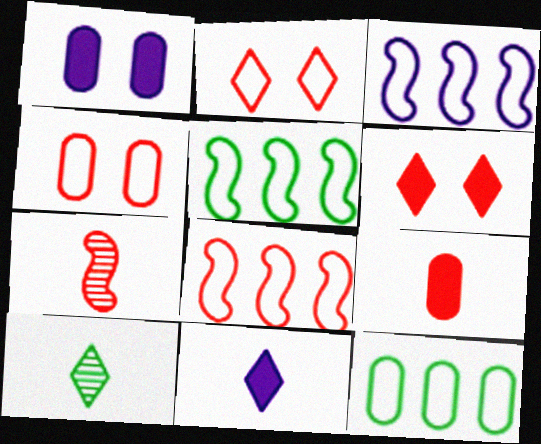[[1, 8, 10], 
[3, 5, 8]]